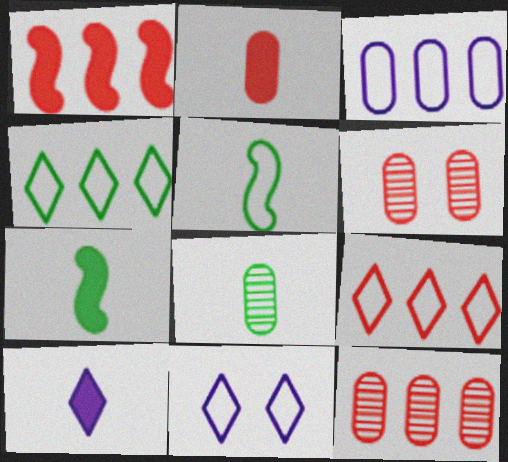[[1, 8, 11], 
[1, 9, 12], 
[2, 7, 10], 
[7, 11, 12]]